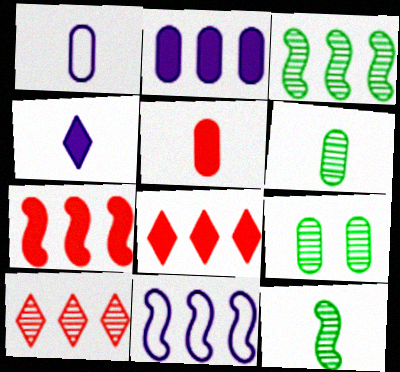[[1, 5, 6], 
[3, 7, 11]]